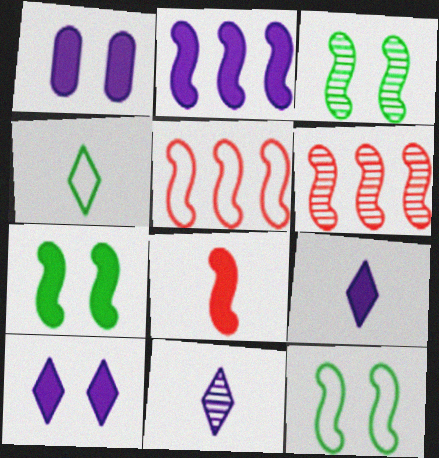[[1, 2, 9], 
[1, 4, 6], 
[2, 7, 8], 
[3, 7, 12]]